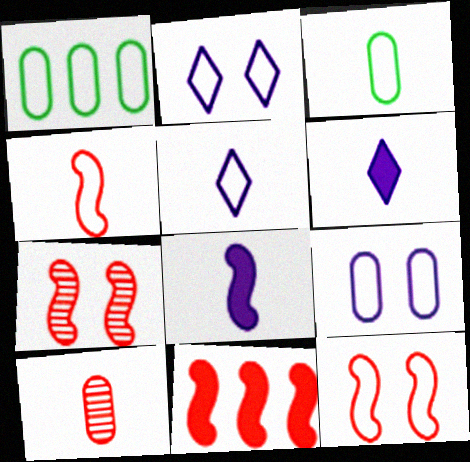[[1, 2, 4], 
[1, 5, 12], 
[1, 6, 7], 
[3, 4, 5], 
[4, 7, 11]]